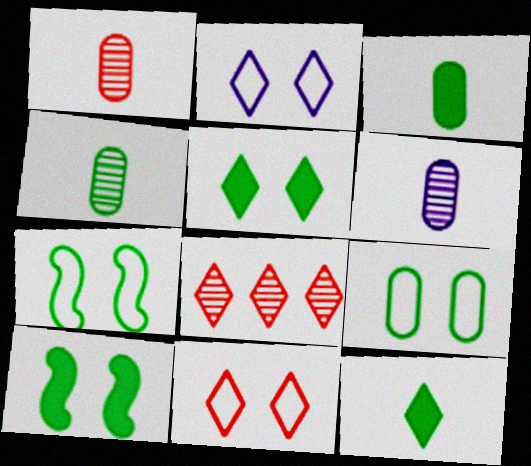[[1, 4, 6], 
[2, 8, 12]]